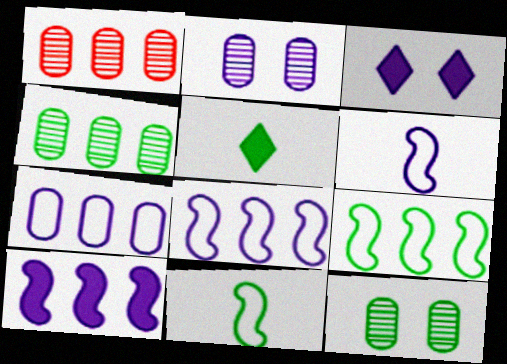[[1, 3, 11], 
[5, 9, 12]]